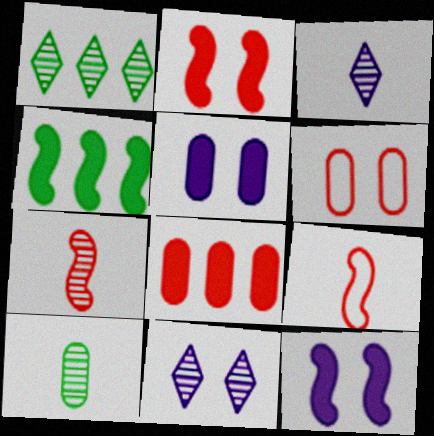[[1, 5, 9], 
[3, 4, 6], 
[3, 7, 10]]